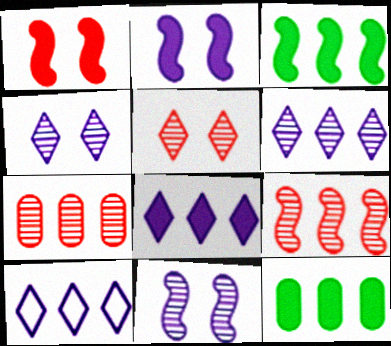[[3, 7, 10], 
[6, 8, 10], 
[9, 10, 12]]